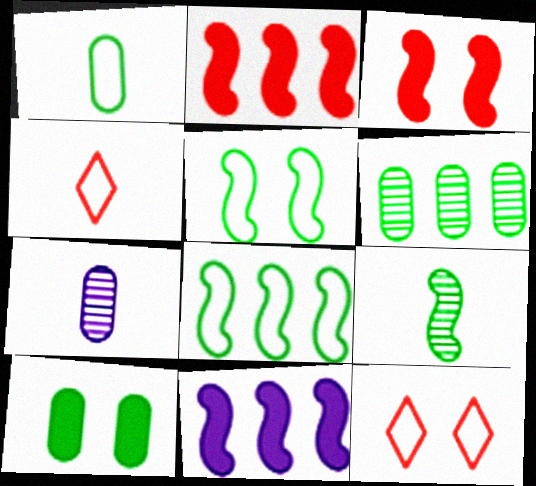[[1, 6, 10]]